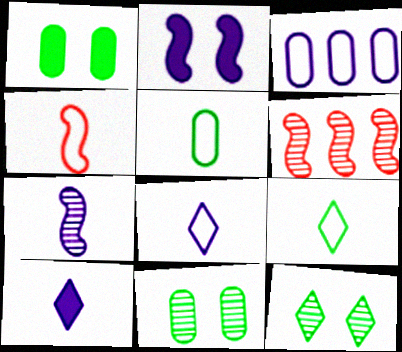[[1, 6, 8], 
[4, 5, 8]]